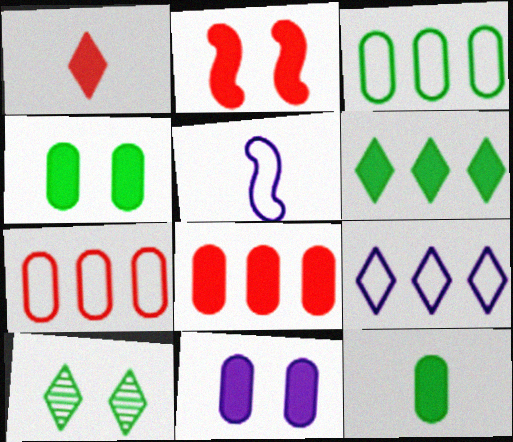[[1, 2, 8], 
[1, 9, 10], 
[5, 8, 10], 
[8, 11, 12]]